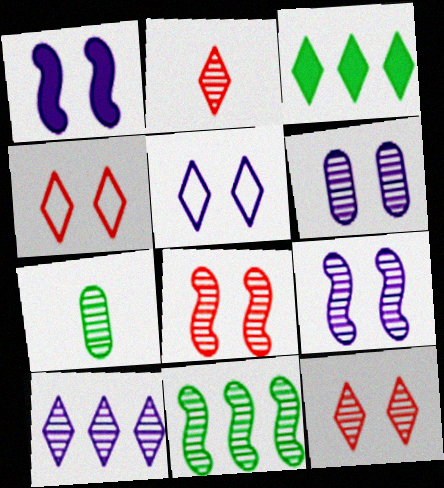[[1, 5, 6], 
[2, 3, 5], 
[2, 6, 11], 
[7, 8, 10]]